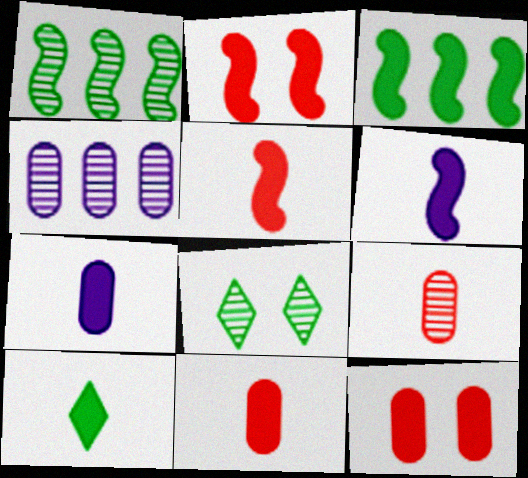[[2, 3, 6], 
[5, 7, 10], 
[6, 10, 11]]